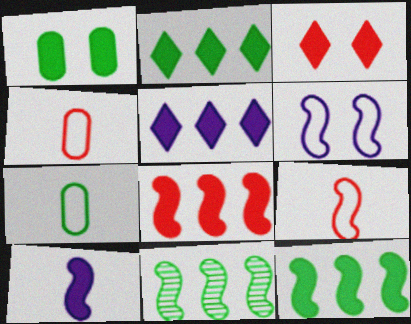[]